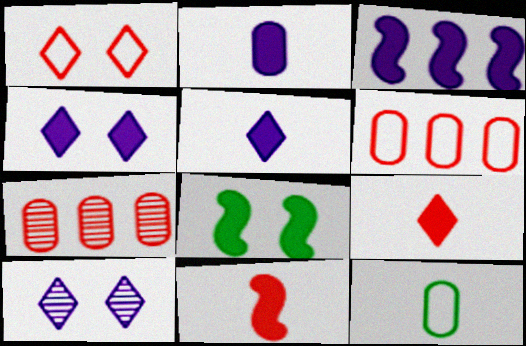[[1, 7, 11], 
[2, 3, 4], 
[3, 8, 11]]